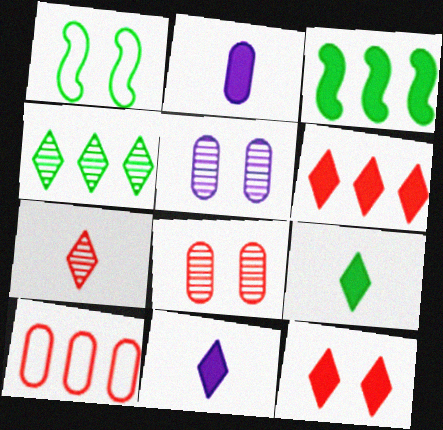[[1, 5, 12], 
[2, 3, 12]]